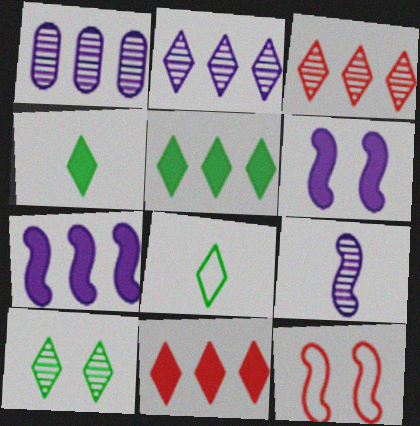[[1, 4, 12], 
[5, 8, 10]]